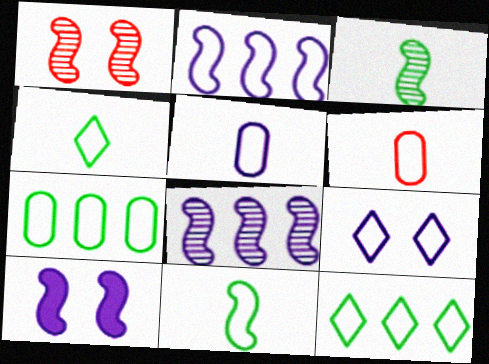[[1, 3, 8], 
[2, 5, 9]]